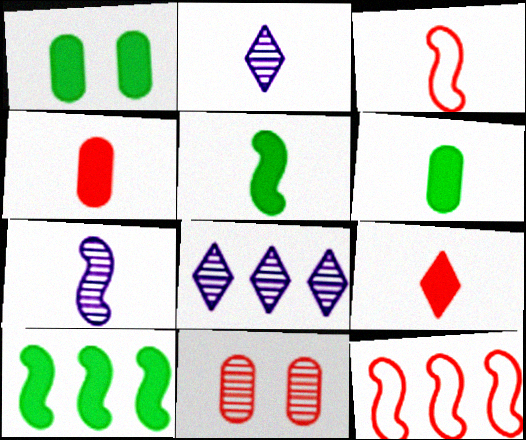[[1, 2, 12], 
[1, 3, 8], 
[2, 3, 6], 
[3, 5, 7], 
[9, 11, 12]]